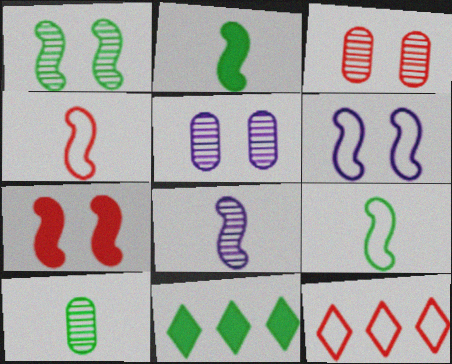[[1, 6, 7], 
[2, 4, 8], 
[2, 5, 12], 
[4, 5, 11]]